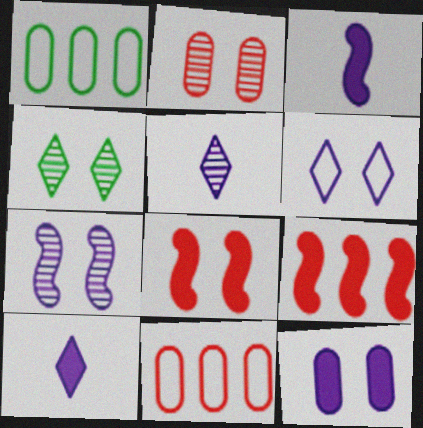[[1, 5, 8], 
[2, 4, 7], 
[3, 4, 11], 
[6, 7, 12]]